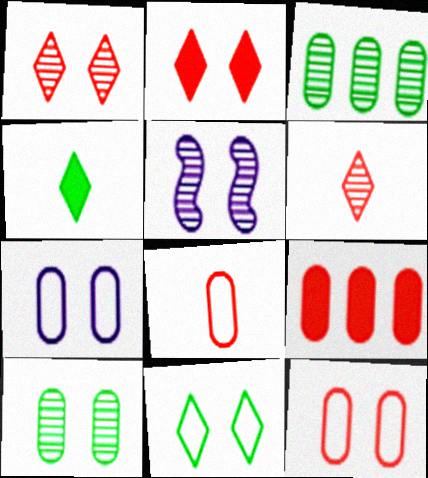[[1, 5, 10], 
[3, 5, 6]]